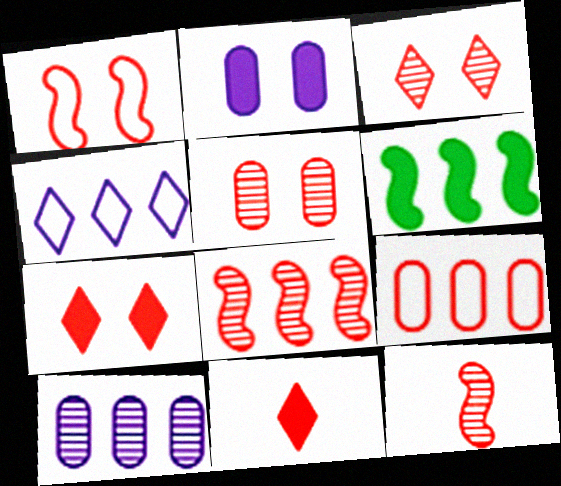[[1, 5, 7], 
[2, 6, 11], 
[7, 9, 12]]